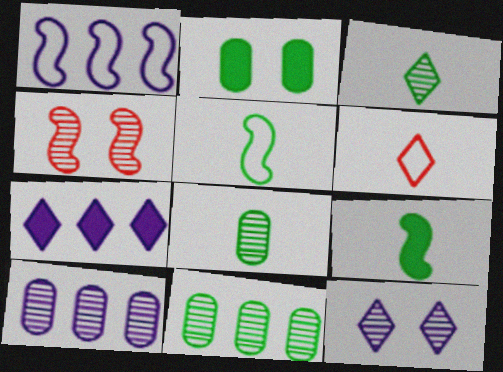[[1, 4, 9], 
[1, 7, 10], 
[3, 4, 10]]